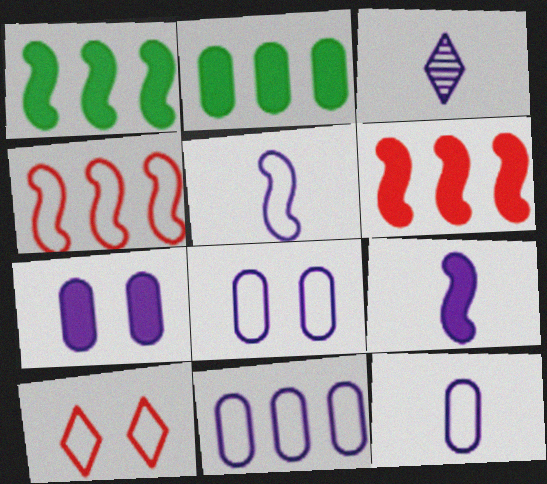[[3, 9, 12], 
[8, 11, 12]]